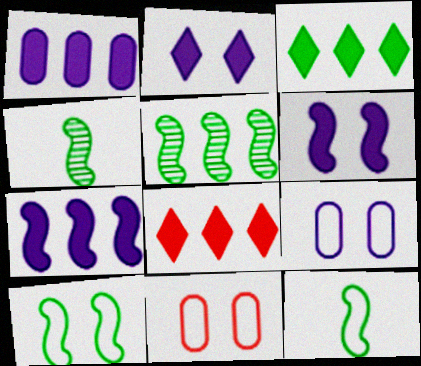[[4, 8, 9]]